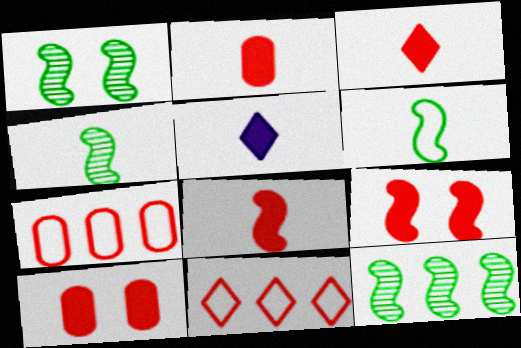[[1, 4, 12], 
[1, 5, 7], 
[2, 3, 8]]